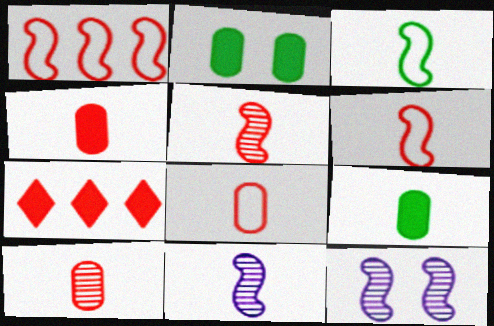[[4, 8, 10]]